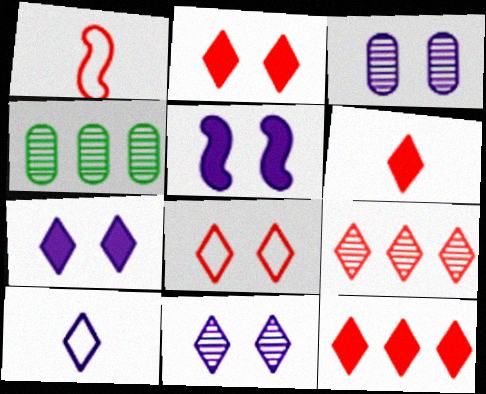[[1, 4, 7], 
[2, 6, 12], 
[6, 8, 9]]